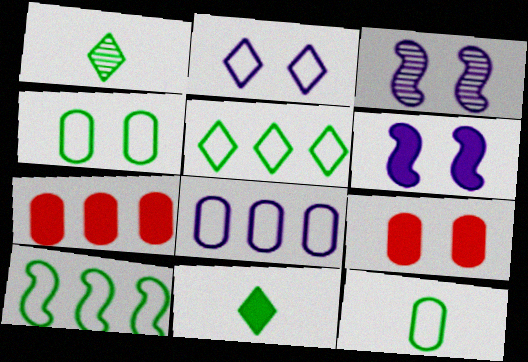[[6, 7, 11]]